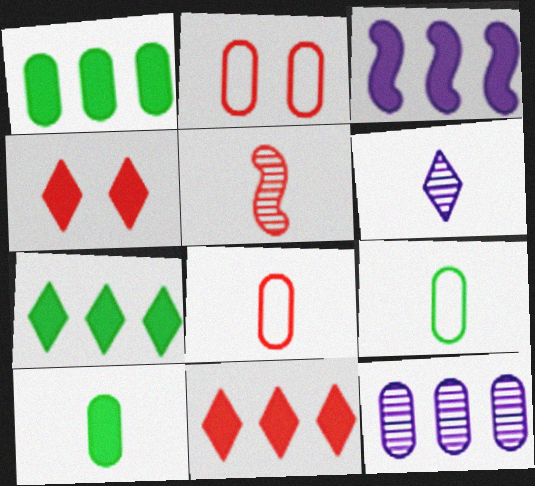[[1, 3, 11], 
[2, 5, 11], 
[2, 10, 12], 
[3, 4, 10]]